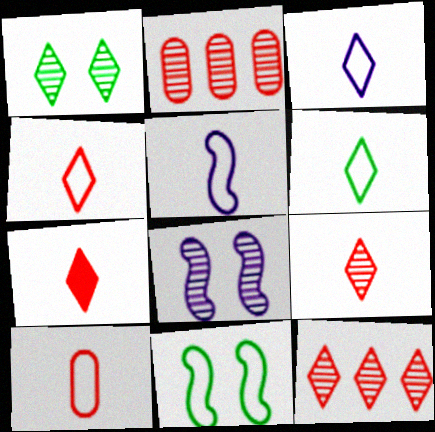[[3, 4, 6], 
[4, 7, 9], 
[5, 6, 10]]